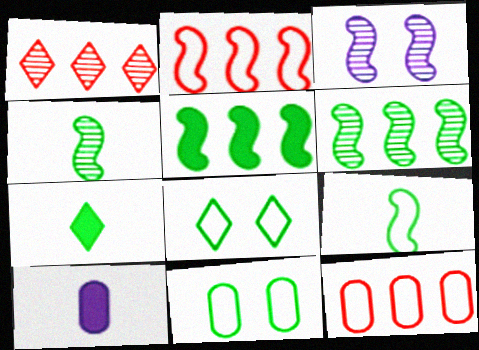[[3, 7, 12], 
[6, 7, 11]]